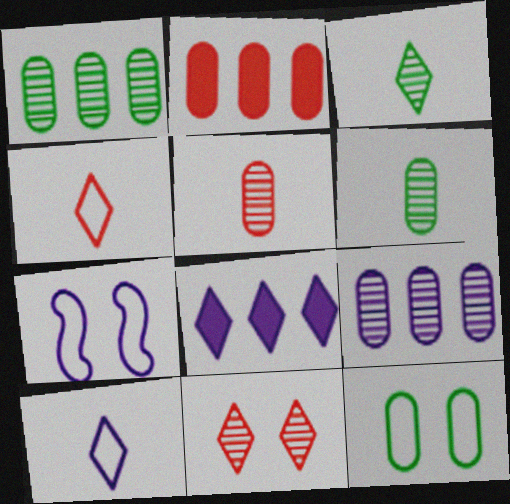[[2, 3, 7]]